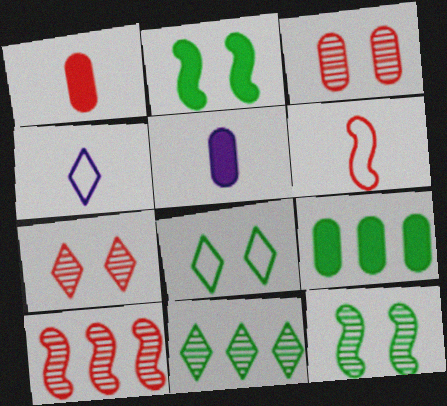[[5, 8, 10]]